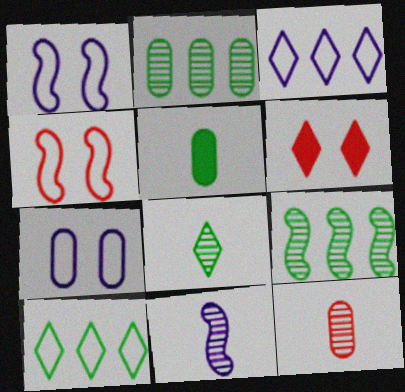[[3, 6, 8], 
[8, 11, 12]]